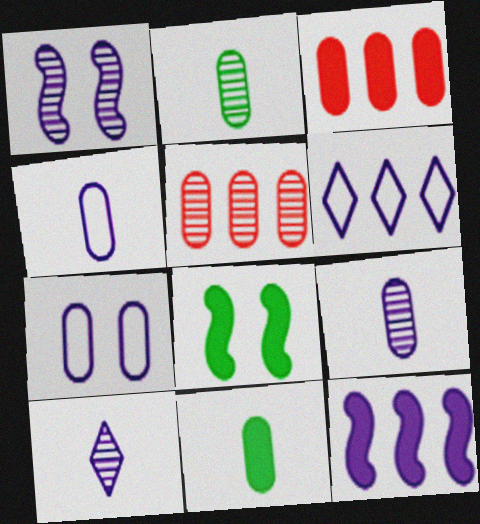[[2, 3, 7], 
[5, 7, 11], 
[7, 10, 12]]